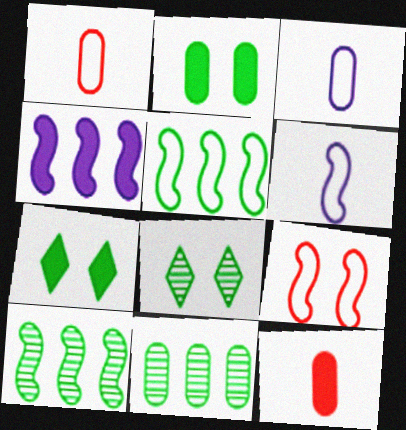[[1, 4, 8], 
[4, 7, 12], 
[5, 6, 9]]